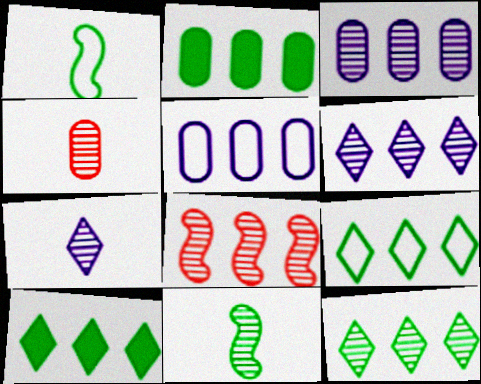[[3, 8, 12], 
[4, 7, 11], 
[5, 8, 10], 
[9, 10, 12]]